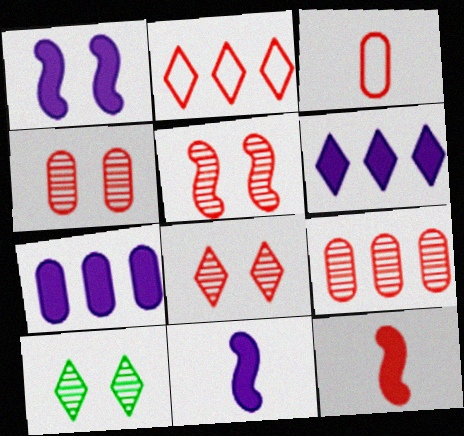[[2, 4, 12], 
[4, 5, 8]]